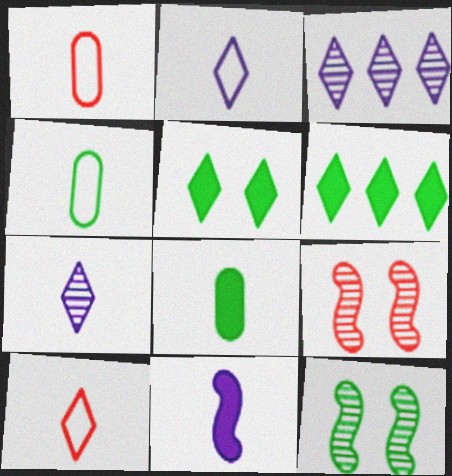[[3, 5, 10], 
[4, 6, 12]]